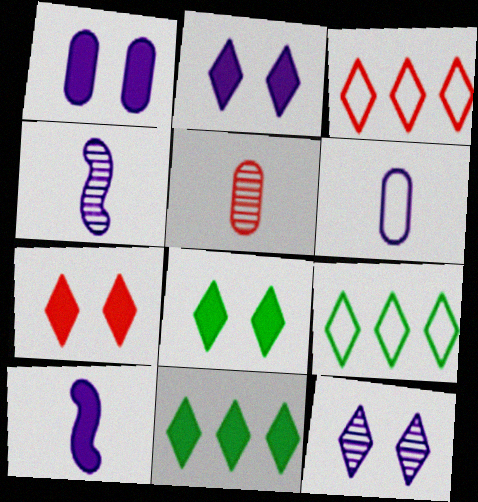[[2, 7, 8]]